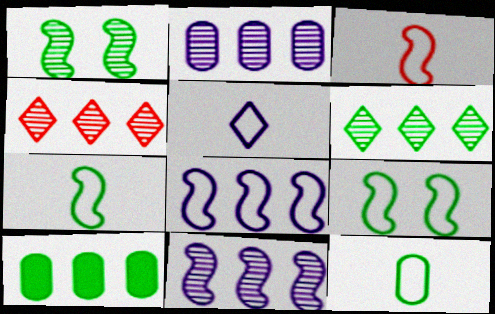[[3, 5, 12], 
[3, 8, 9], 
[4, 8, 10]]